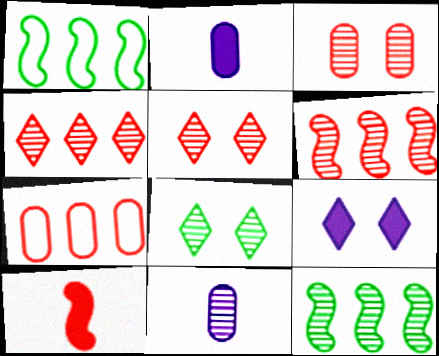[[1, 2, 5], 
[5, 7, 10], 
[5, 11, 12], 
[6, 8, 11]]